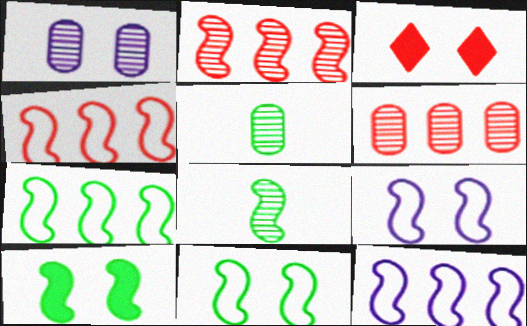[[1, 3, 11], 
[1, 5, 6], 
[3, 5, 12], 
[4, 7, 12], 
[7, 8, 10]]